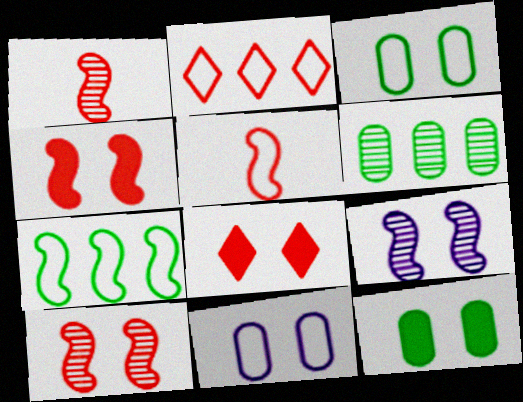[[3, 8, 9]]